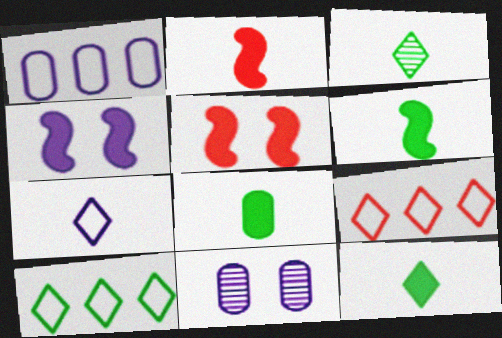[[1, 3, 5], 
[2, 10, 11], 
[6, 8, 12], 
[6, 9, 11]]